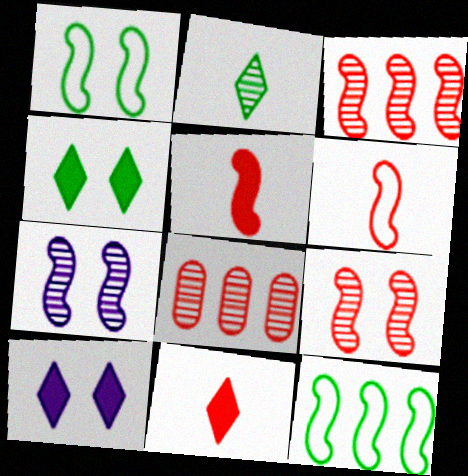[[2, 7, 8], 
[5, 7, 12]]